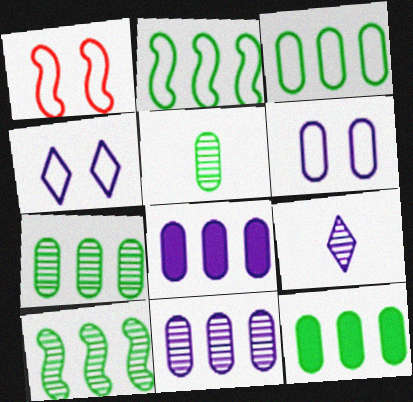[[1, 9, 12], 
[3, 7, 12]]